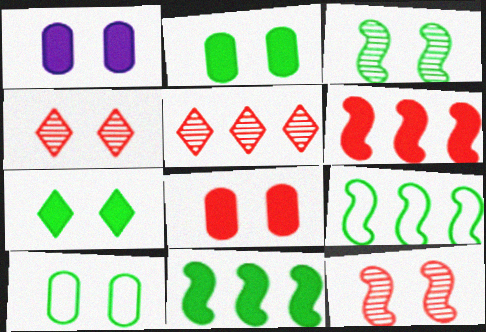[[1, 2, 8], 
[3, 7, 10]]